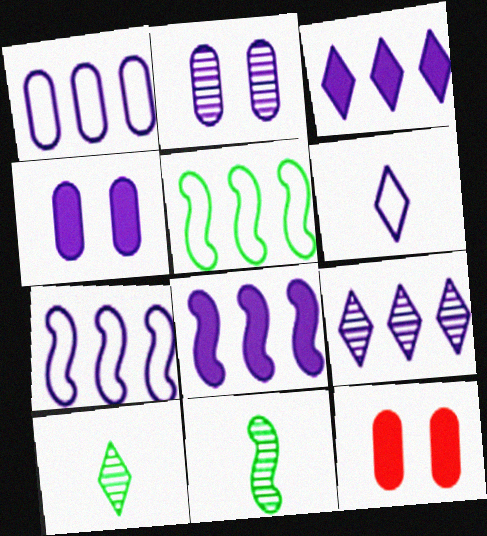[[1, 8, 9], 
[2, 6, 8], 
[7, 10, 12]]